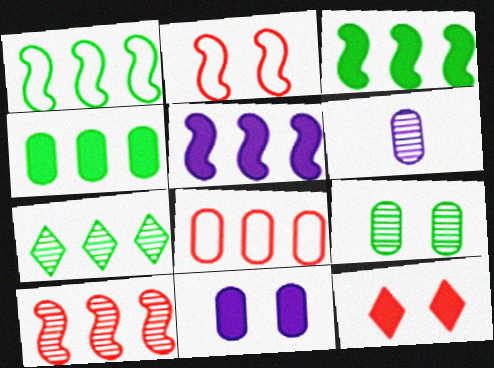[[1, 4, 7], 
[1, 5, 10], 
[1, 6, 12], 
[5, 7, 8]]